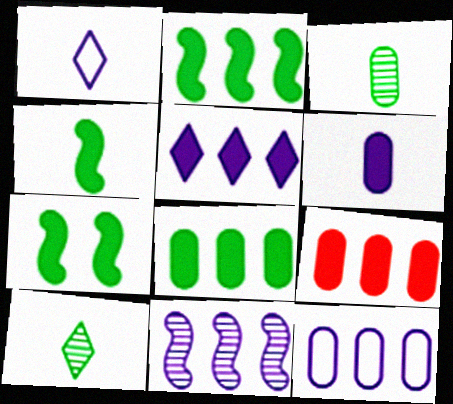[[2, 4, 7], 
[2, 5, 9], 
[5, 11, 12]]